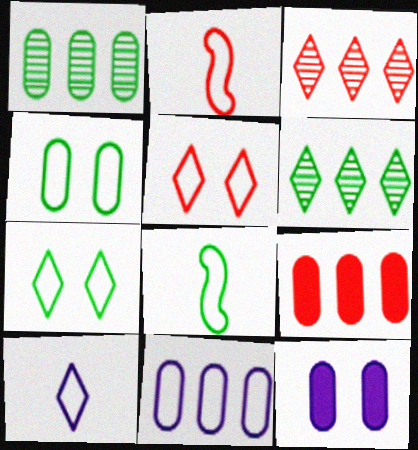[[1, 9, 11], 
[2, 6, 12], 
[2, 7, 11], 
[3, 8, 12], 
[5, 8, 11]]